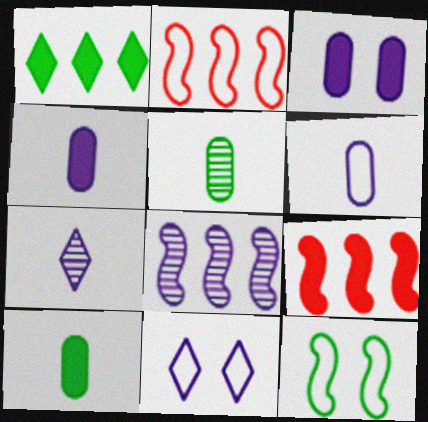[[1, 5, 12], 
[4, 8, 11], 
[5, 9, 11]]